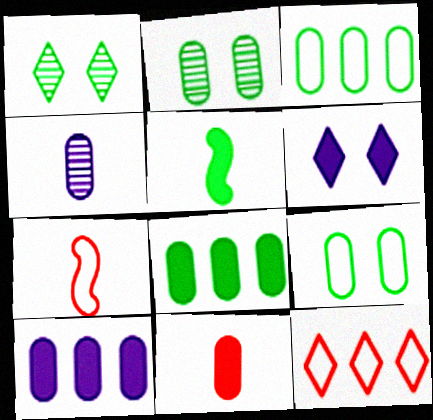[[1, 3, 5], 
[1, 7, 10]]